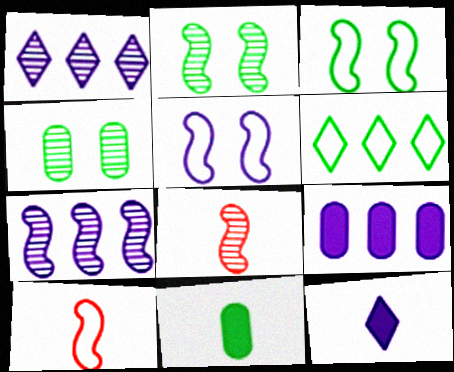[[1, 4, 8], 
[2, 6, 11], 
[2, 7, 8]]